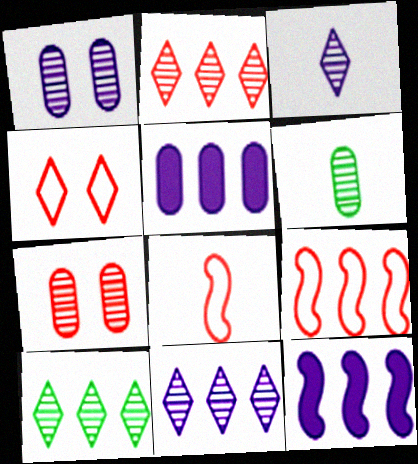[[2, 10, 11], 
[4, 6, 12], 
[5, 9, 10]]